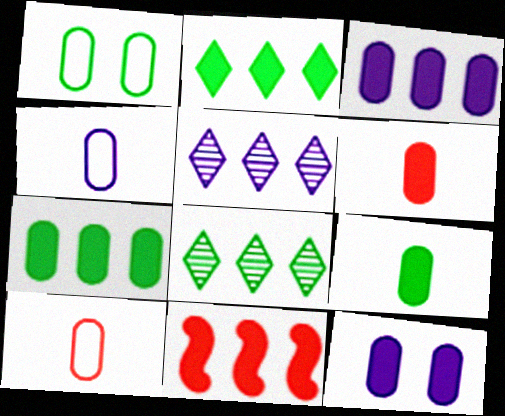[[2, 3, 11], 
[6, 7, 12]]